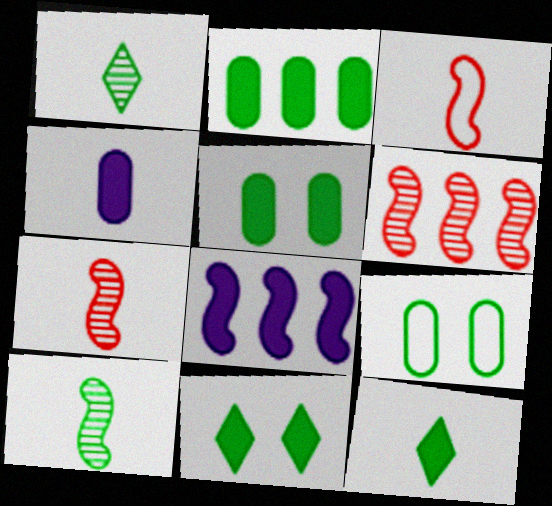[[1, 3, 4]]